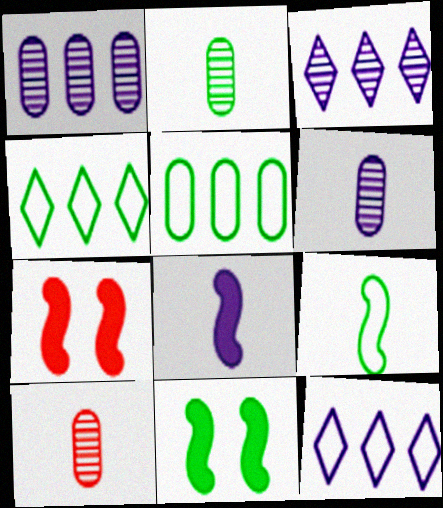[[2, 4, 11], 
[2, 6, 10], 
[2, 7, 12], 
[4, 6, 7], 
[10, 11, 12]]